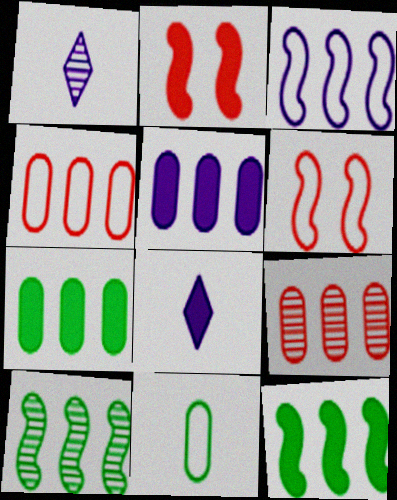[[1, 6, 7], 
[2, 7, 8]]